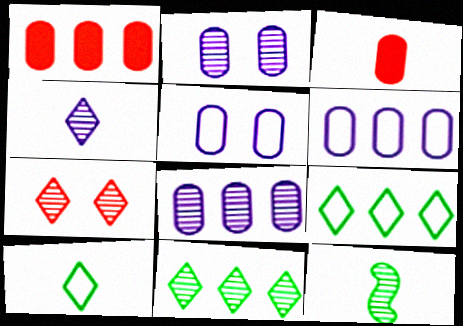[[4, 7, 11], 
[7, 8, 12]]